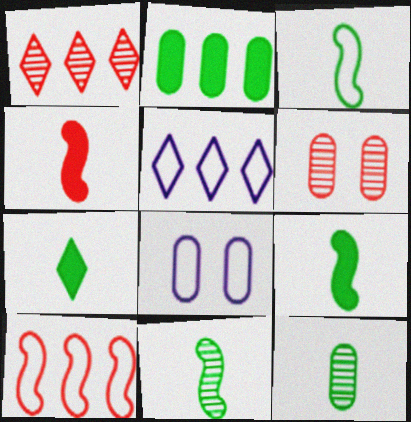[[1, 8, 9], 
[3, 7, 12], 
[3, 9, 11], 
[5, 6, 9]]